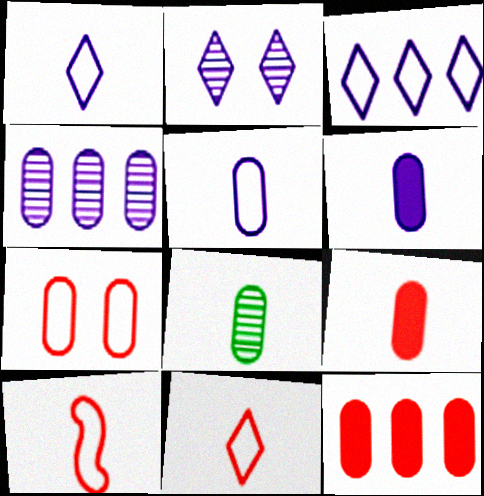[[5, 8, 9]]